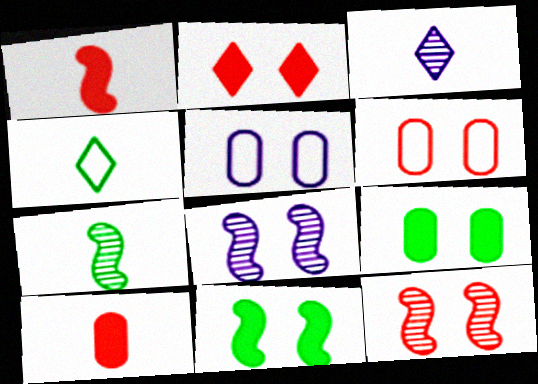[[2, 6, 12]]